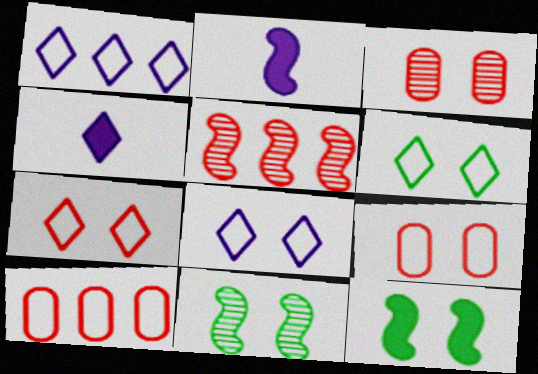[[3, 8, 12], 
[4, 10, 11], 
[6, 7, 8]]